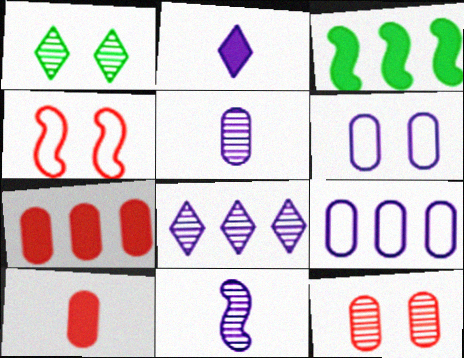[[3, 4, 11]]